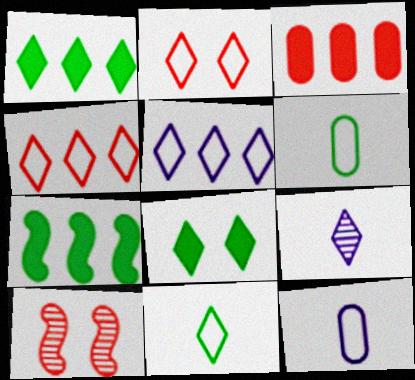[[1, 2, 9], 
[1, 10, 12], 
[2, 5, 11], 
[4, 8, 9]]